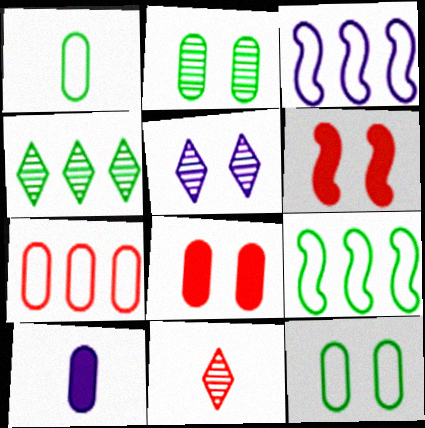[[2, 7, 10], 
[3, 5, 10], 
[4, 5, 11], 
[5, 6, 12], 
[6, 7, 11]]